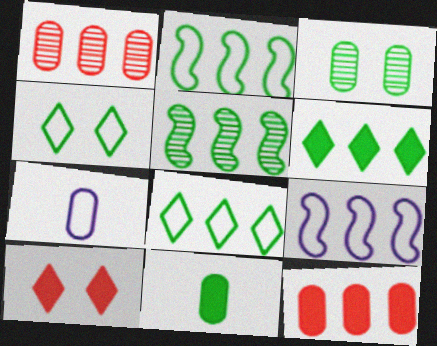[[1, 6, 9], 
[3, 7, 12], 
[4, 5, 11], 
[5, 7, 10]]